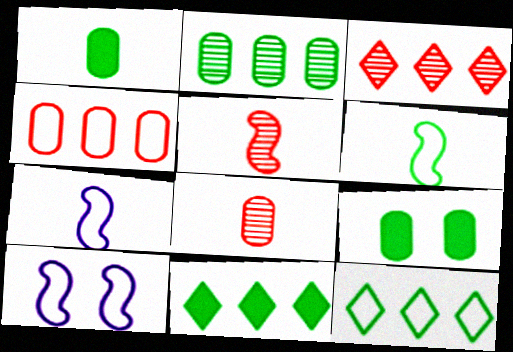[[1, 3, 10], 
[3, 7, 9], 
[8, 10, 11]]